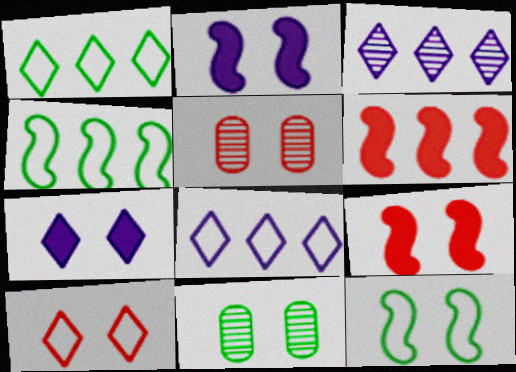[[2, 10, 11], 
[5, 7, 12], 
[5, 9, 10]]